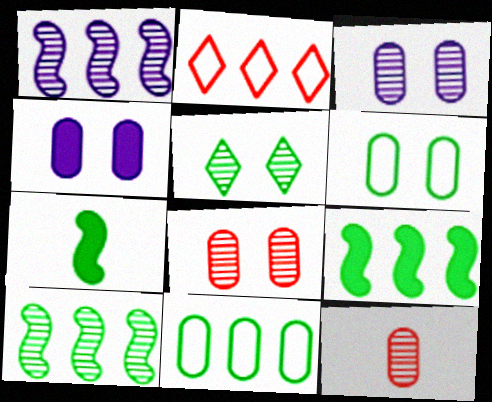[[1, 5, 12], 
[2, 3, 7], 
[4, 6, 8], 
[4, 11, 12], 
[5, 7, 11]]